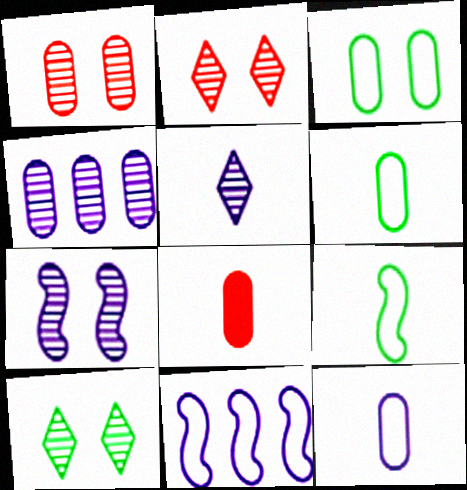[[1, 7, 10], 
[3, 4, 8], 
[4, 5, 7], 
[5, 8, 9], 
[8, 10, 11]]